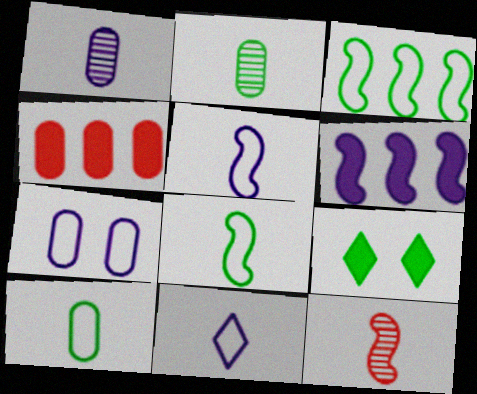[[2, 3, 9], 
[2, 4, 7]]